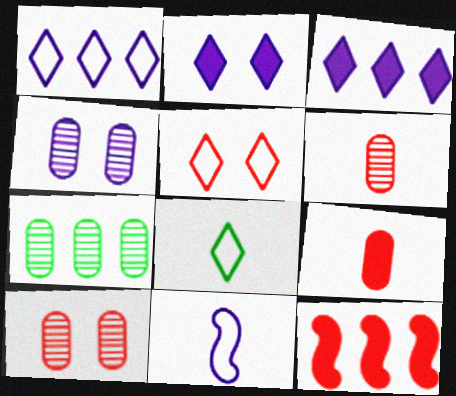[[1, 5, 8], 
[1, 7, 12], 
[3, 4, 11], 
[4, 6, 7], 
[4, 8, 12], 
[5, 6, 12]]